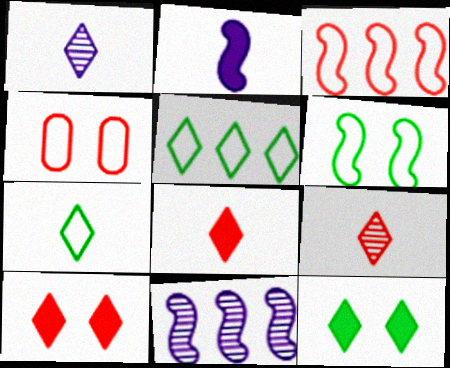[[1, 5, 10], 
[1, 7, 8]]